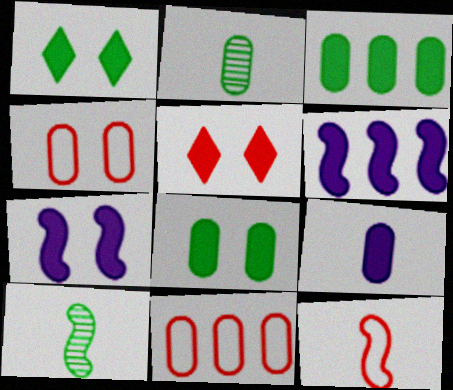[[5, 7, 8]]